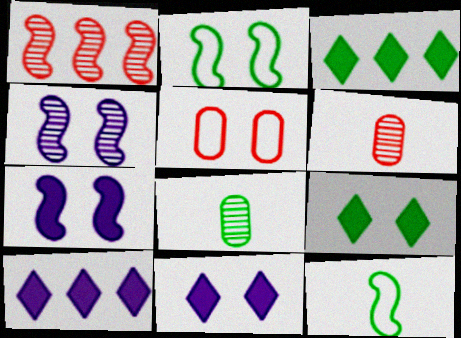[[1, 7, 12], 
[2, 3, 8], 
[2, 6, 10], 
[4, 5, 9]]